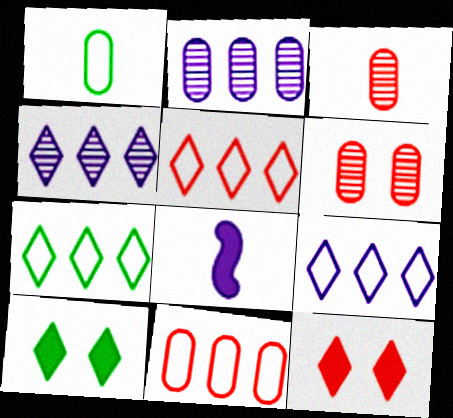[[5, 7, 9], 
[6, 7, 8]]